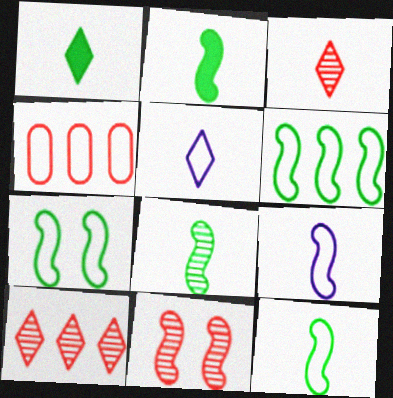[[1, 3, 5], 
[2, 8, 12], 
[4, 5, 7], 
[6, 7, 12]]